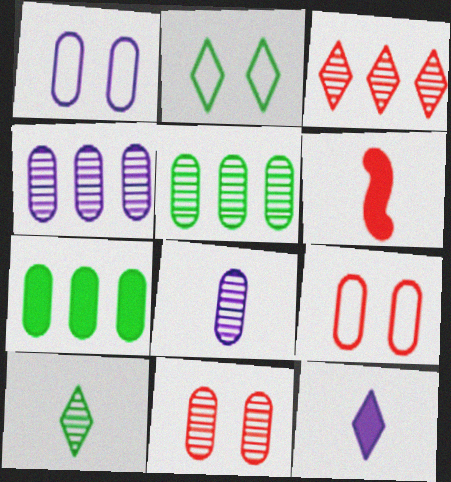[[2, 3, 12], 
[2, 4, 6], 
[3, 6, 9], 
[5, 8, 11], 
[7, 8, 9]]